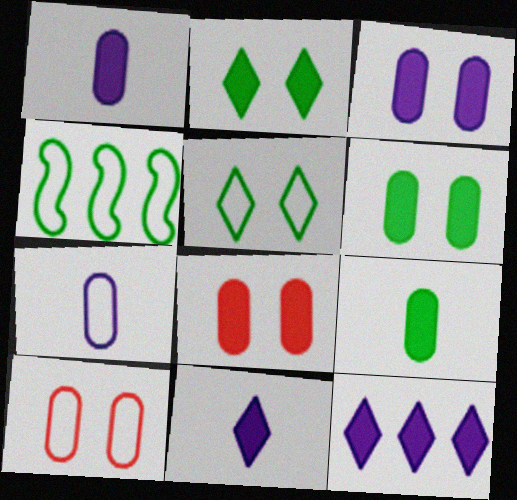[[3, 6, 8]]